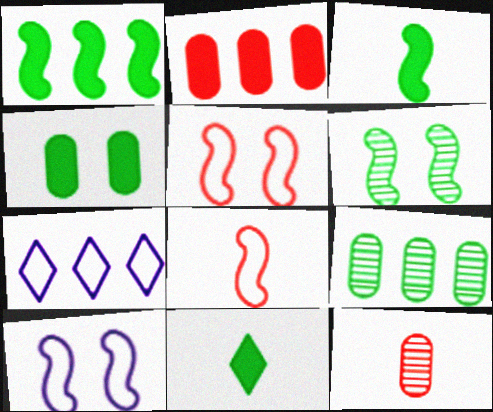[[1, 4, 11]]